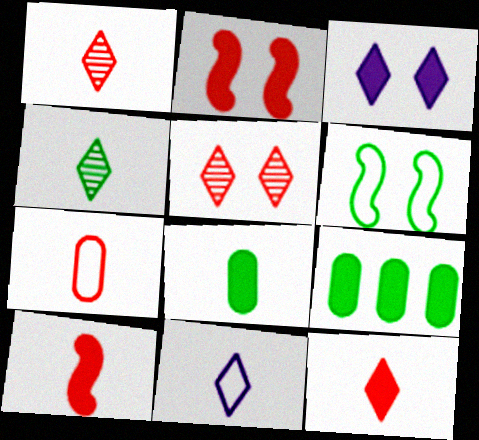[[1, 7, 10], 
[3, 9, 10], 
[4, 6, 9], 
[4, 11, 12]]